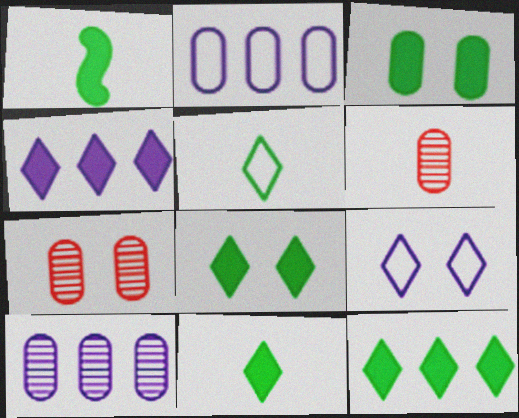[[1, 3, 12], 
[2, 3, 6], 
[8, 11, 12]]